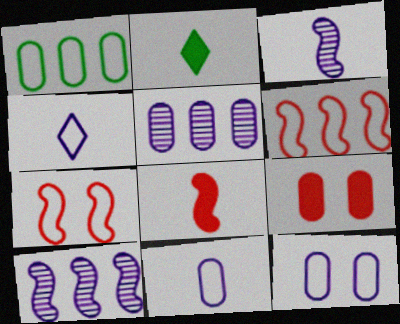[[1, 4, 7], 
[2, 5, 7]]